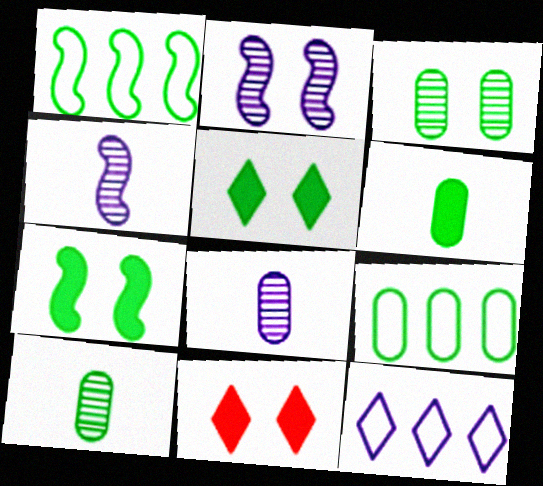[[1, 5, 10], 
[1, 8, 11], 
[3, 6, 9], 
[4, 9, 11]]